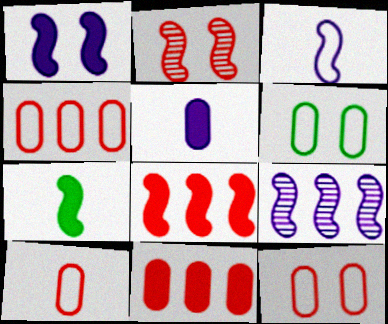[[1, 3, 9], 
[1, 7, 8], 
[4, 10, 12]]